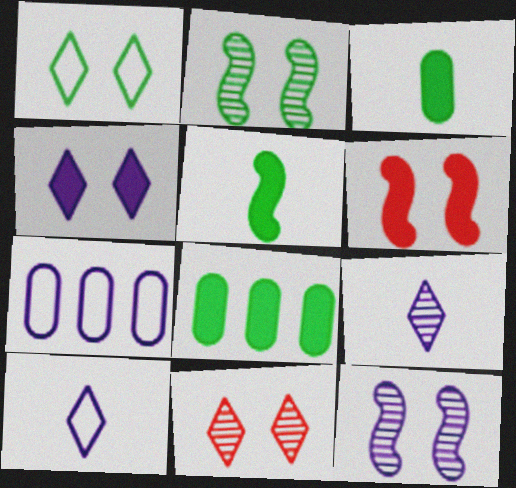[[1, 4, 11], 
[5, 7, 11]]